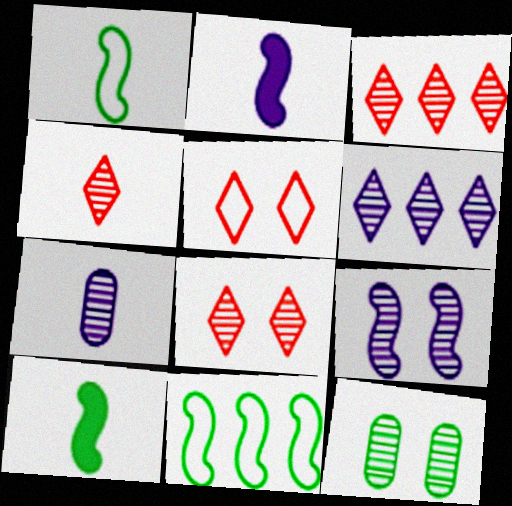[[3, 4, 8], 
[6, 7, 9], 
[8, 9, 12]]